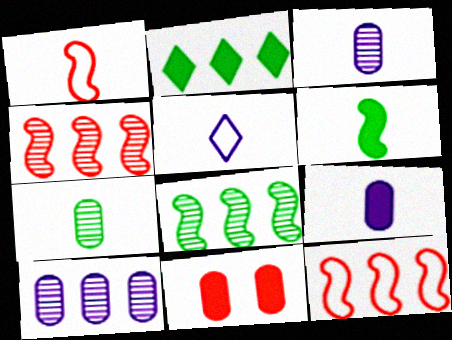[[2, 10, 12], 
[5, 8, 11]]